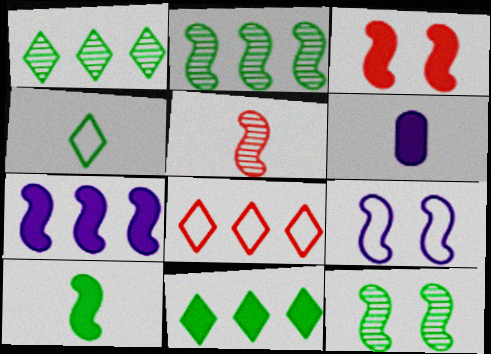[[3, 6, 11], 
[3, 7, 10], 
[3, 9, 12], 
[4, 5, 6], 
[6, 8, 12]]